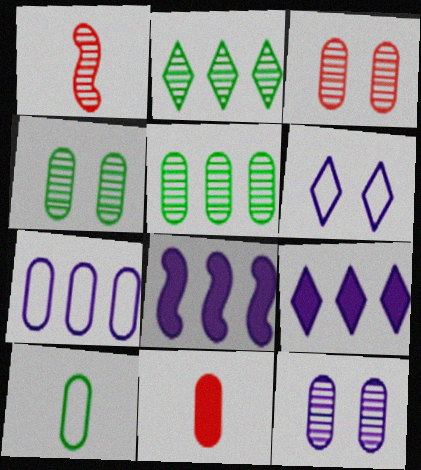[[1, 2, 12], 
[3, 4, 12], 
[4, 7, 11]]